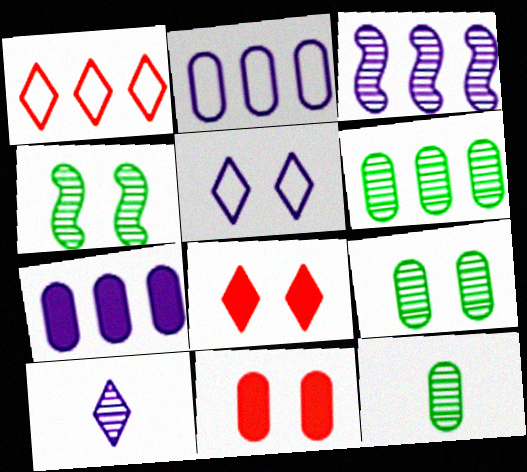[[2, 11, 12], 
[4, 5, 11], 
[6, 9, 12]]